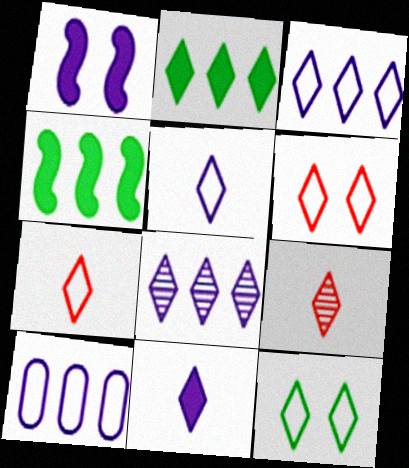[[3, 7, 12]]